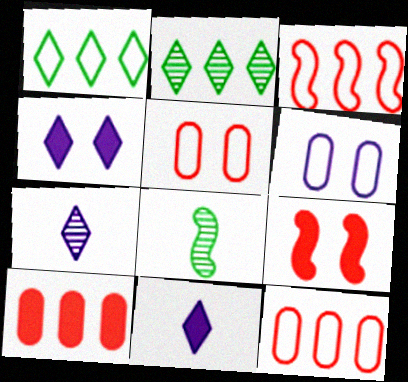[[4, 8, 12]]